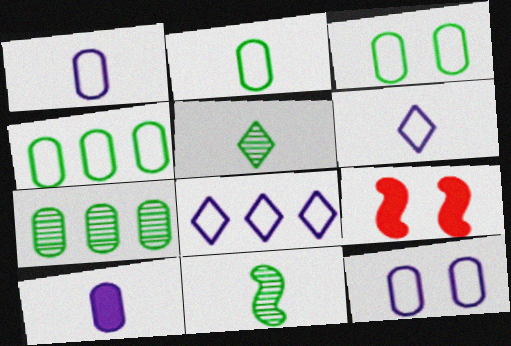[[2, 3, 4], 
[6, 7, 9]]